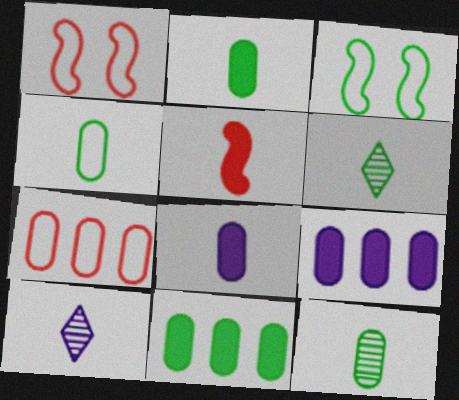[[1, 6, 9], 
[1, 10, 11], 
[2, 4, 12], 
[3, 6, 11], 
[4, 5, 10]]